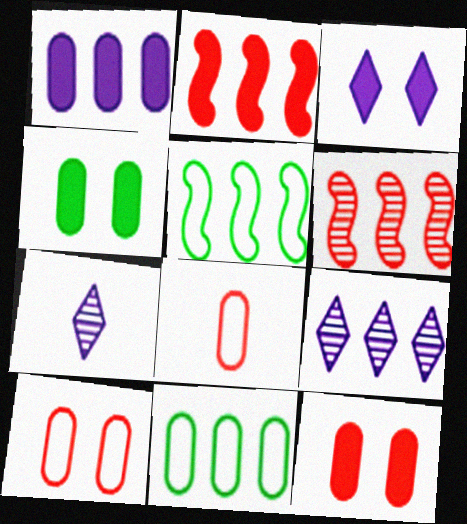[[2, 9, 11], 
[5, 7, 12]]